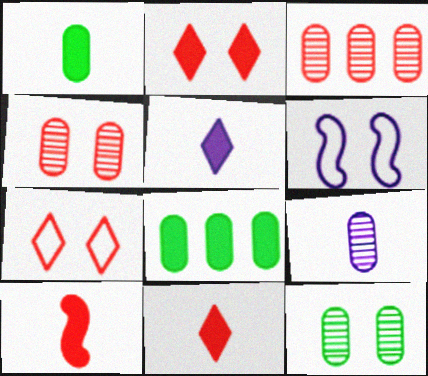[[1, 5, 10], 
[2, 6, 12], 
[3, 7, 10], 
[3, 9, 12]]